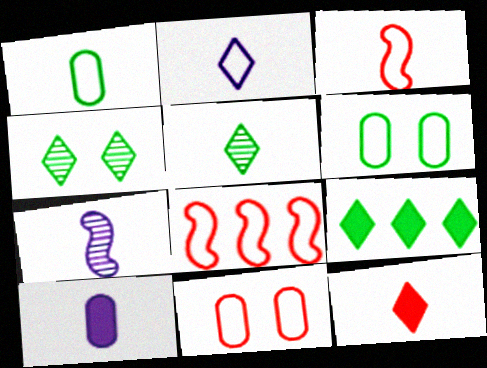[[1, 2, 3], 
[1, 7, 12], 
[2, 5, 12], 
[2, 6, 8], 
[2, 7, 10], 
[3, 5, 10], 
[4, 8, 10], 
[7, 9, 11]]